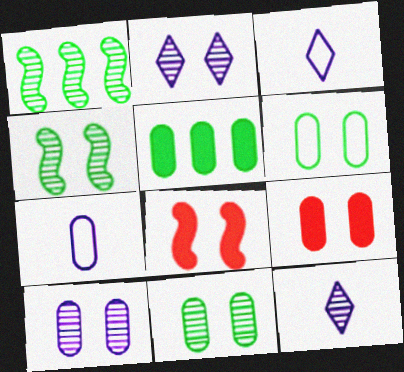[[1, 3, 9], 
[2, 6, 8], 
[6, 9, 10]]